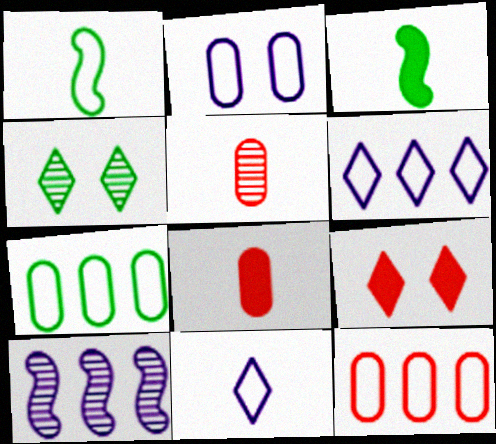[[3, 4, 7], 
[3, 5, 11], 
[4, 5, 10]]